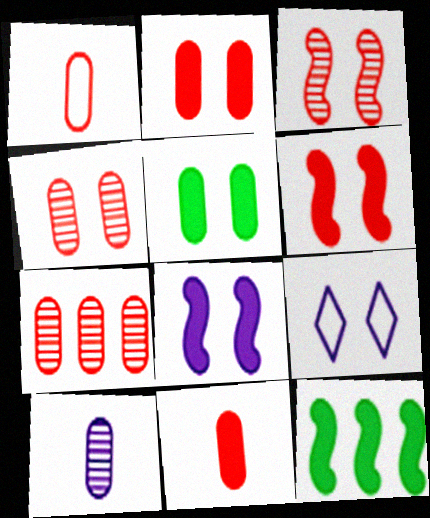[[1, 2, 7], 
[3, 5, 9]]